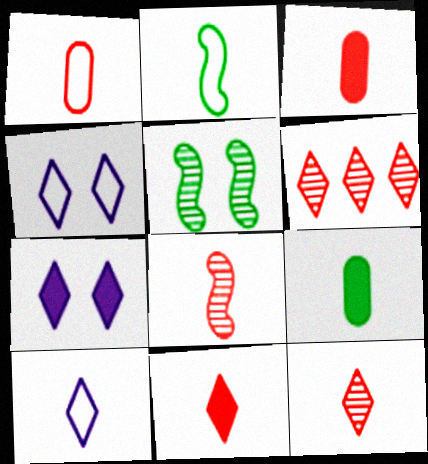[[1, 2, 10], 
[1, 8, 11], 
[8, 9, 10]]